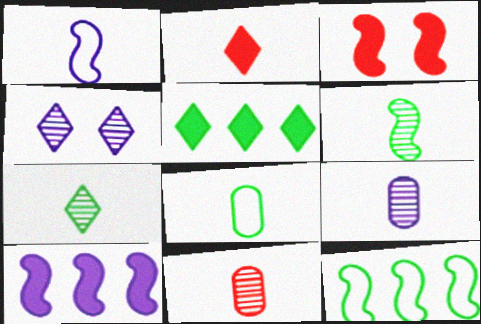[]